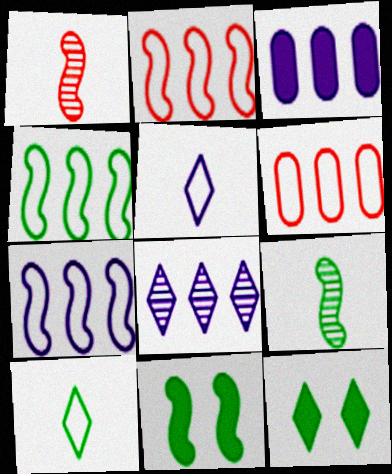[[1, 7, 11], 
[2, 4, 7], 
[3, 7, 8], 
[4, 9, 11]]